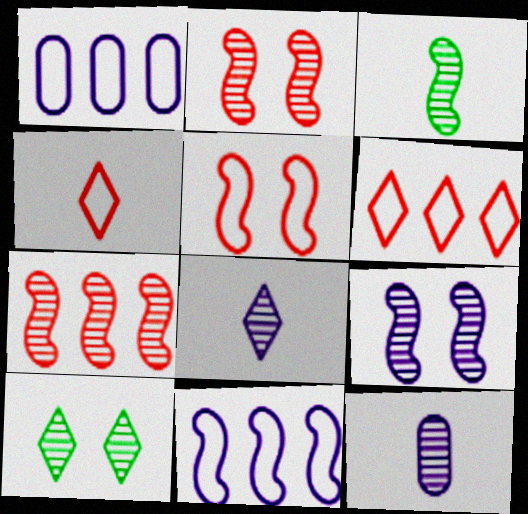[[3, 7, 9], 
[7, 10, 12]]